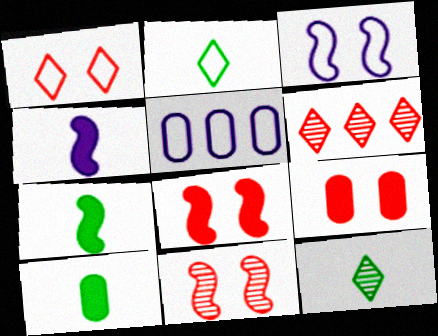[[1, 9, 11], 
[3, 6, 10], 
[5, 8, 12]]